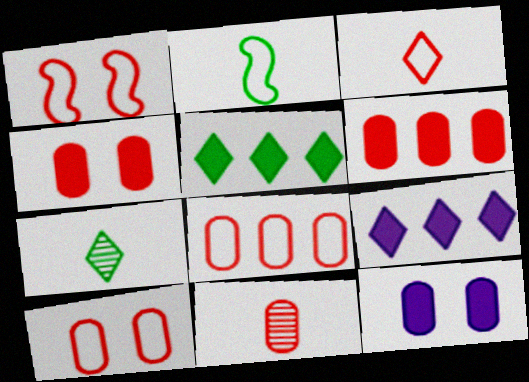[[1, 3, 8], 
[4, 8, 11], 
[6, 10, 11]]